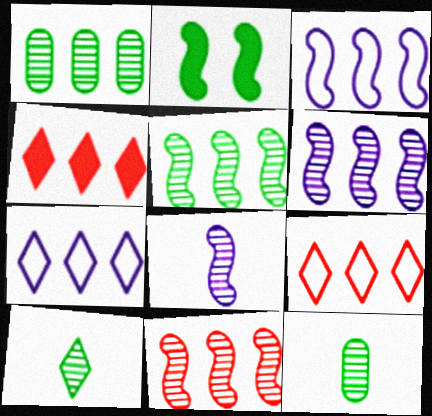[[1, 3, 4], 
[5, 6, 11]]